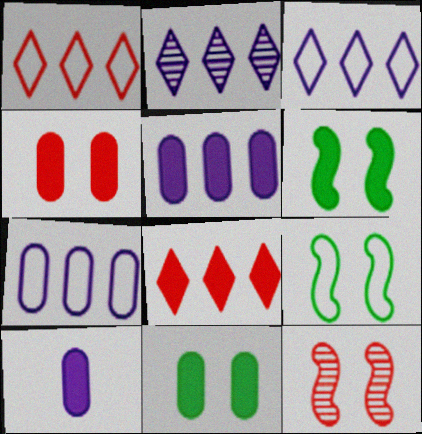[[6, 8, 10]]